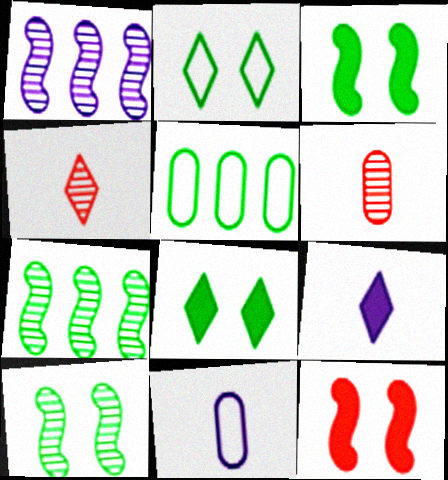[]